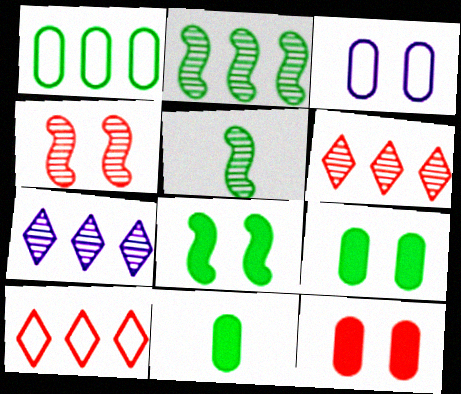[]